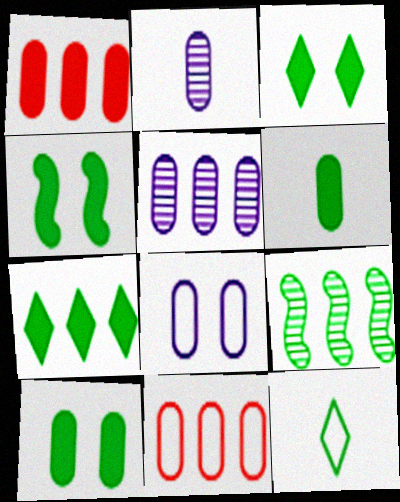[[2, 10, 11], 
[3, 4, 10], 
[4, 6, 7], 
[9, 10, 12]]